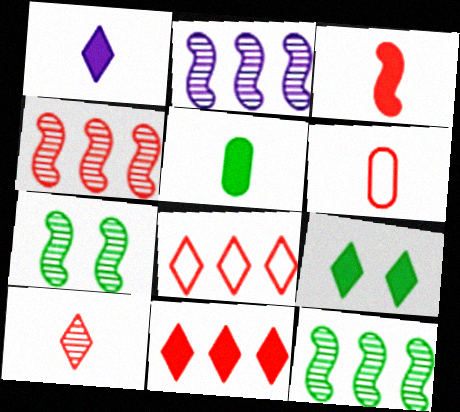[[1, 3, 5], 
[1, 9, 11], 
[2, 4, 12], 
[2, 6, 9], 
[3, 6, 10]]